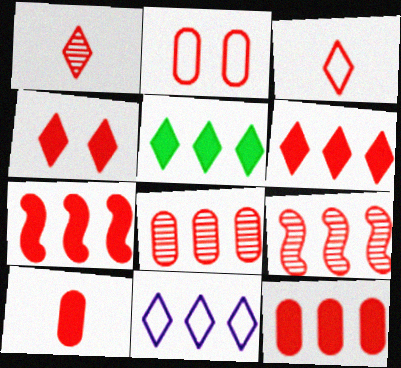[[1, 2, 7], 
[2, 8, 10], 
[4, 7, 10], 
[6, 7, 12]]